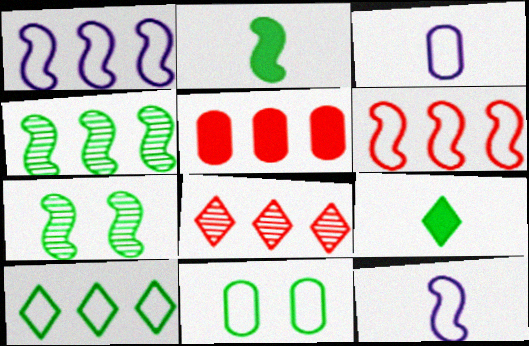[[4, 9, 11], 
[5, 6, 8]]